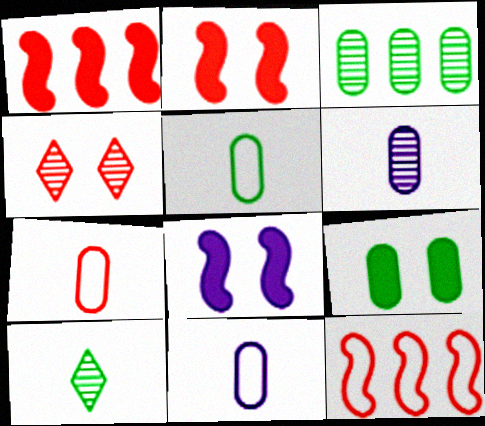[[1, 4, 7], 
[3, 5, 9], 
[5, 7, 11]]